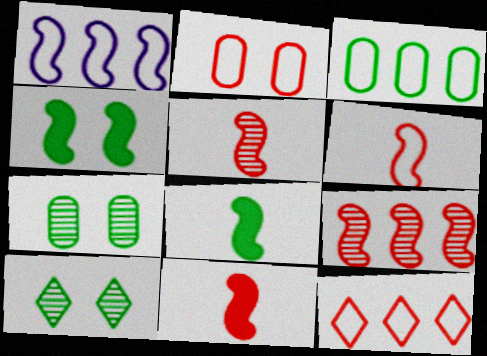[[1, 3, 12], 
[1, 4, 5], 
[2, 6, 12], 
[3, 8, 10], 
[5, 6, 11]]